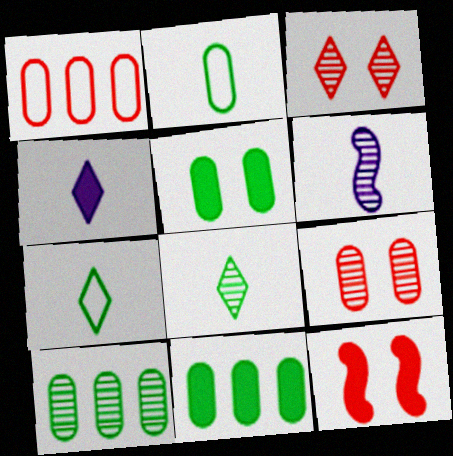[[2, 5, 10], 
[3, 6, 10], 
[4, 11, 12]]